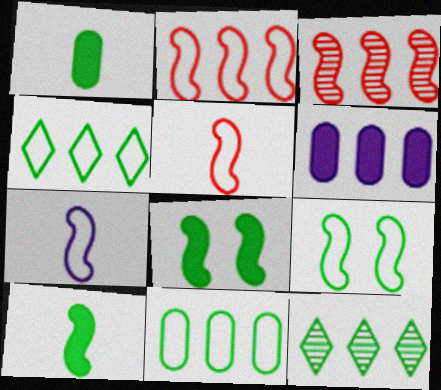[[1, 9, 12], 
[2, 6, 12], 
[2, 7, 9], 
[3, 4, 6], 
[3, 7, 8]]